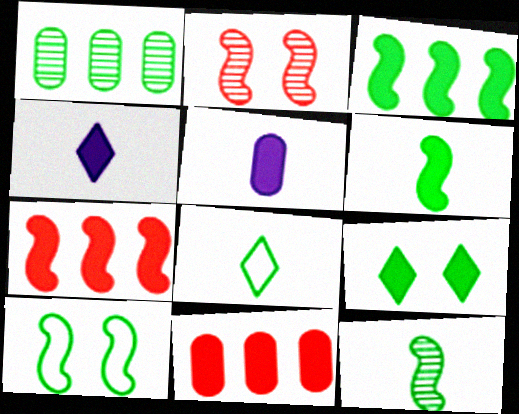[[3, 10, 12], 
[5, 7, 9]]